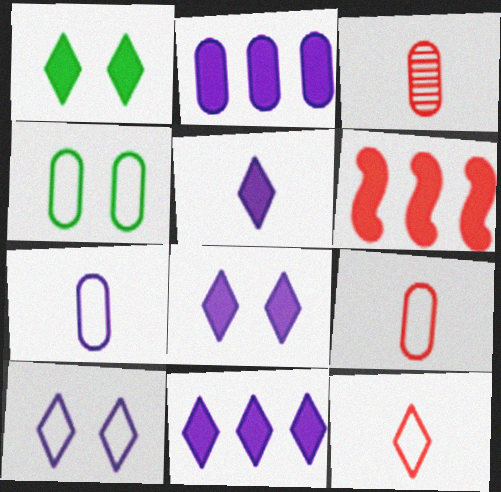[[2, 3, 4], 
[5, 8, 11]]